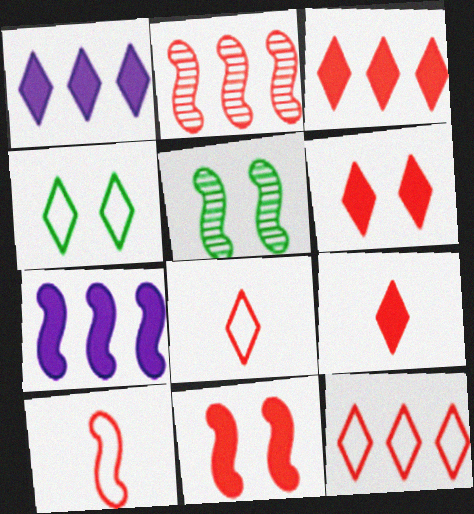[[2, 10, 11], 
[3, 6, 9], 
[5, 7, 10]]